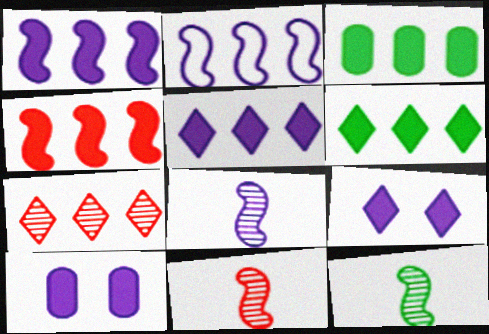[[2, 3, 7], 
[3, 4, 5], 
[8, 11, 12]]